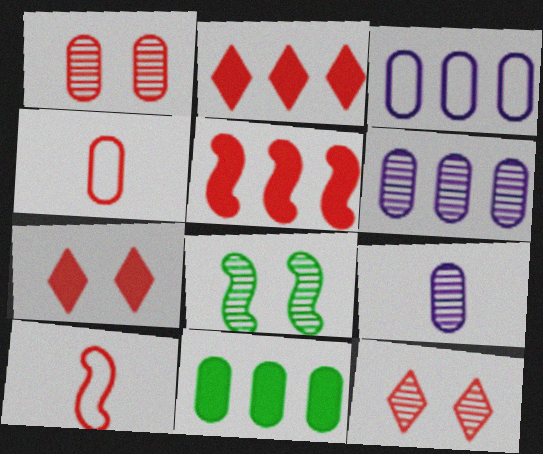[[1, 2, 10], 
[4, 5, 12]]